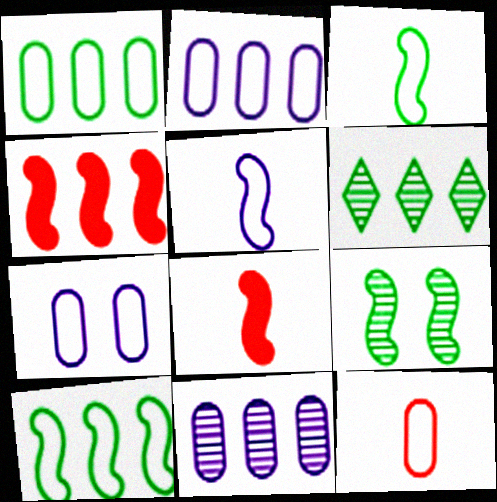[[1, 7, 12], 
[2, 4, 6], 
[4, 5, 9], 
[6, 7, 8]]